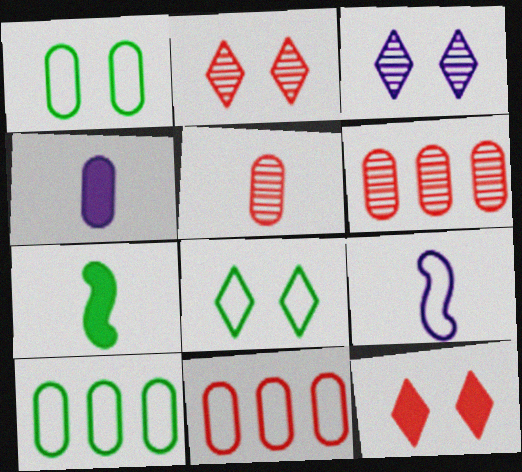[[1, 4, 6], 
[3, 7, 11], 
[3, 8, 12], 
[8, 9, 11]]